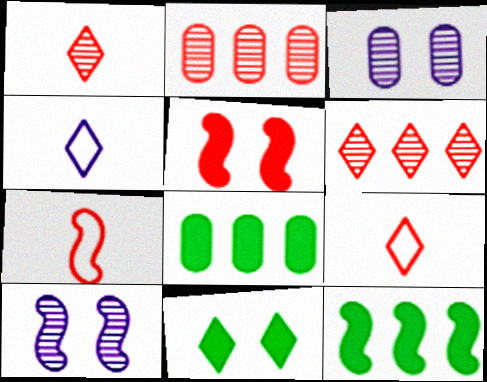[[2, 5, 9], 
[3, 9, 12], 
[4, 6, 11], 
[7, 10, 12], 
[8, 9, 10]]